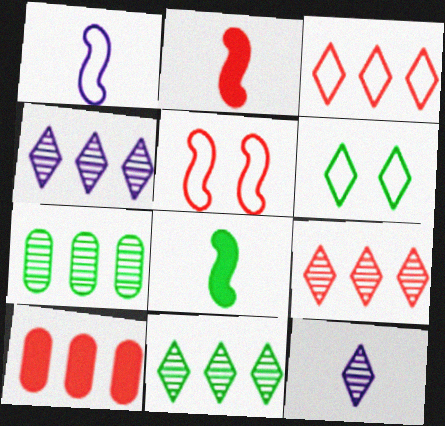[[4, 9, 11], 
[6, 7, 8]]